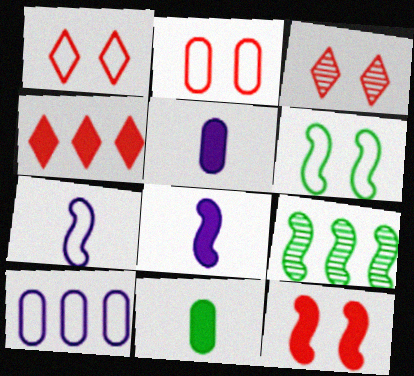[[1, 5, 9], 
[2, 3, 12], 
[4, 9, 10], 
[7, 9, 12]]